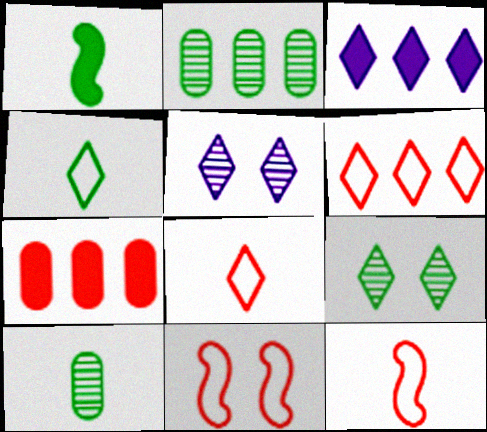[[1, 4, 10], 
[3, 8, 9], 
[3, 10, 11]]